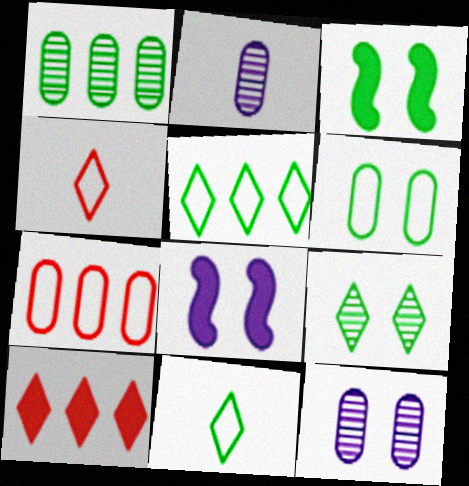[[1, 3, 11], 
[1, 4, 8], 
[3, 6, 9]]